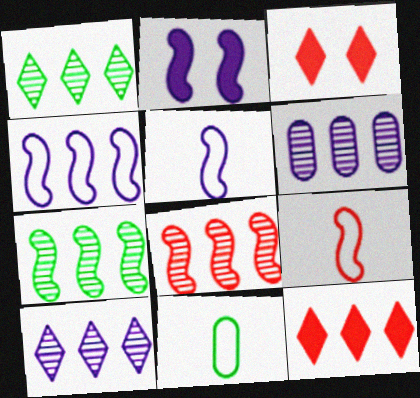[[1, 6, 8], 
[2, 7, 9]]